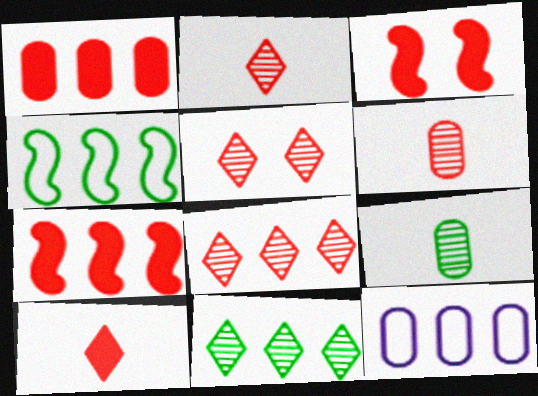[[1, 3, 10], 
[2, 5, 8], 
[7, 11, 12]]